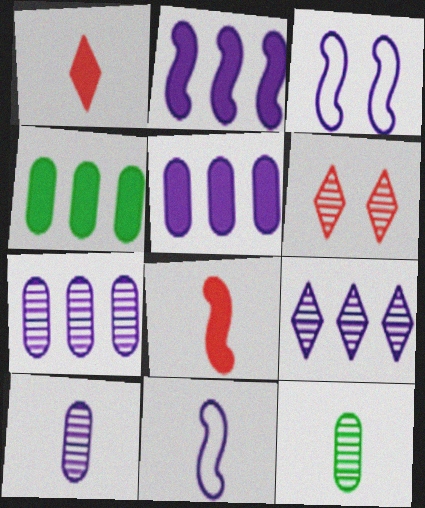[[1, 11, 12], 
[4, 6, 11]]